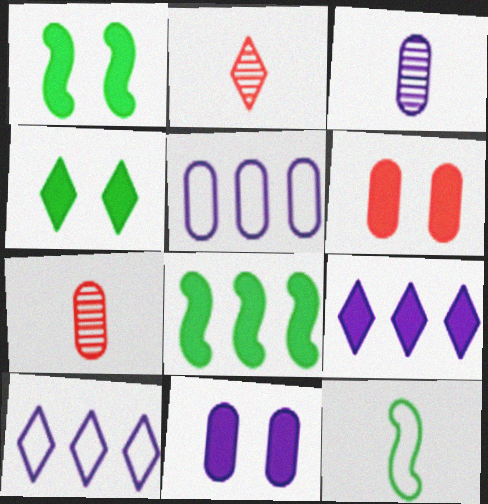[[1, 2, 5], 
[1, 7, 10], 
[2, 4, 10], 
[3, 5, 11]]